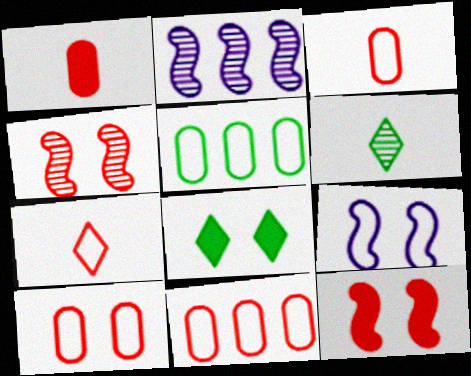[[2, 3, 8], 
[3, 10, 11], 
[5, 7, 9]]